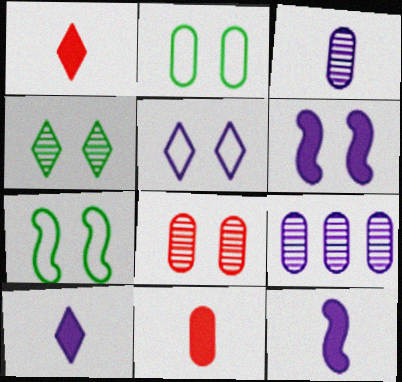[[1, 7, 9], 
[2, 9, 11], 
[5, 9, 12]]